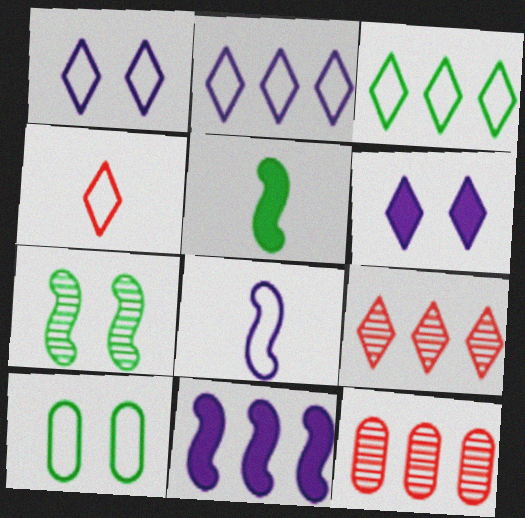[[1, 3, 4], 
[1, 5, 12], 
[3, 11, 12]]